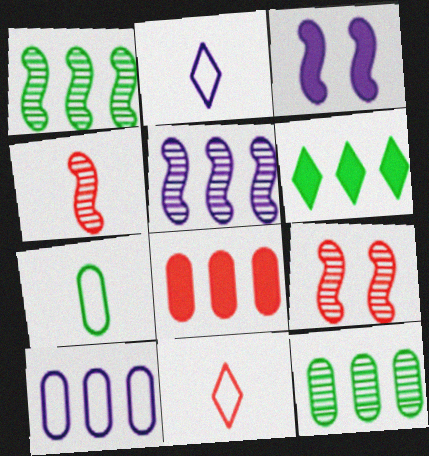[[3, 11, 12], 
[8, 9, 11], 
[8, 10, 12]]